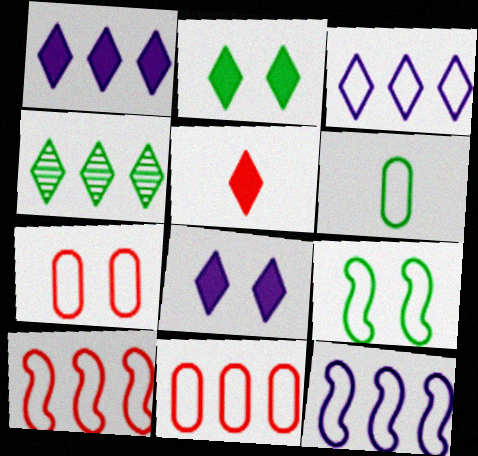[[1, 2, 5]]